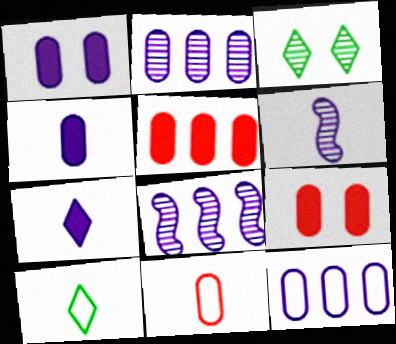[[8, 9, 10]]